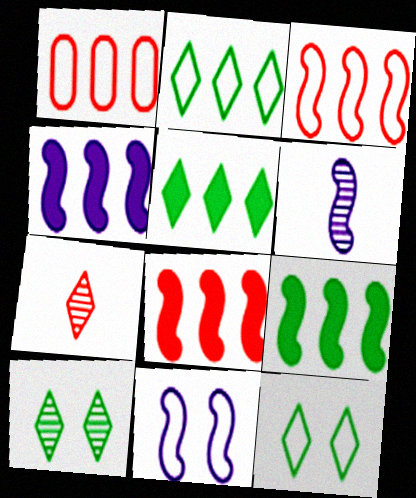[[4, 6, 11], 
[4, 8, 9]]